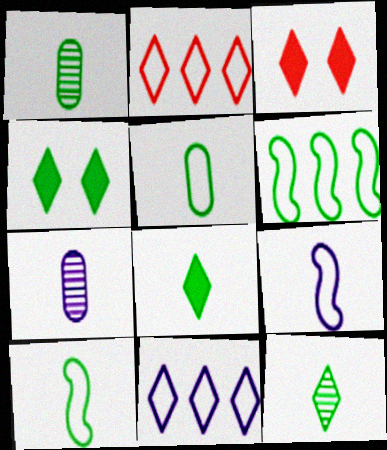[[1, 4, 6], 
[1, 8, 10], 
[3, 6, 7], 
[3, 11, 12]]